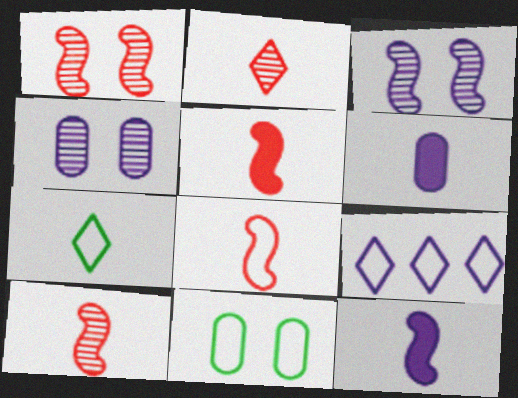[[3, 6, 9], 
[4, 9, 12], 
[5, 8, 10], 
[6, 7, 10], 
[8, 9, 11]]